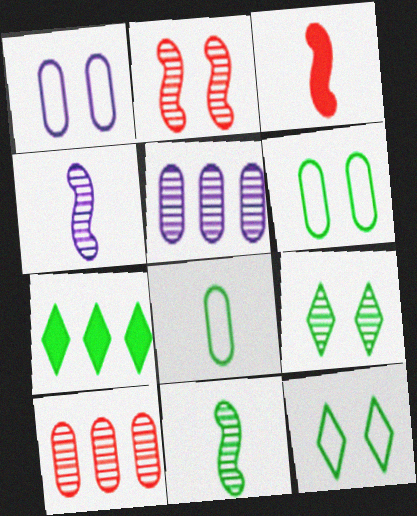[[3, 5, 12], 
[4, 9, 10], 
[6, 7, 11]]